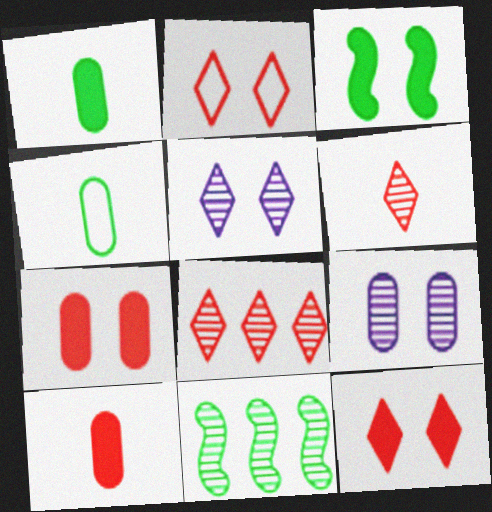[[2, 3, 9], 
[6, 9, 11]]